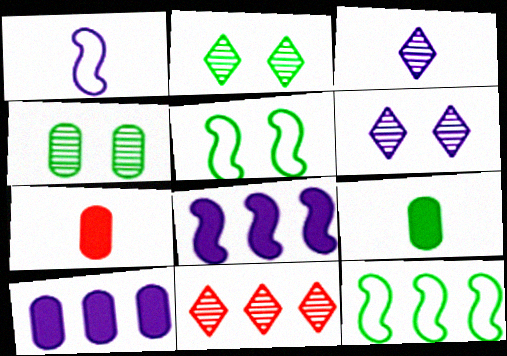[[1, 6, 10], 
[2, 3, 11], 
[2, 9, 12], 
[6, 7, 12], 
[10, 11, 12]]